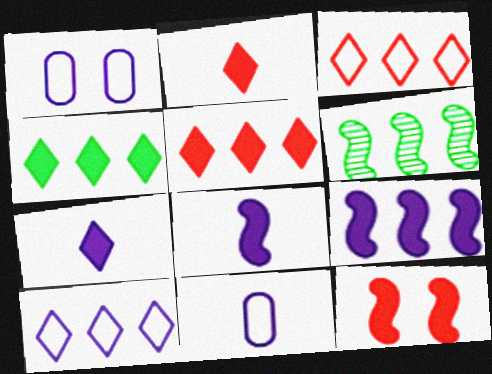[[1, 2, 6]]